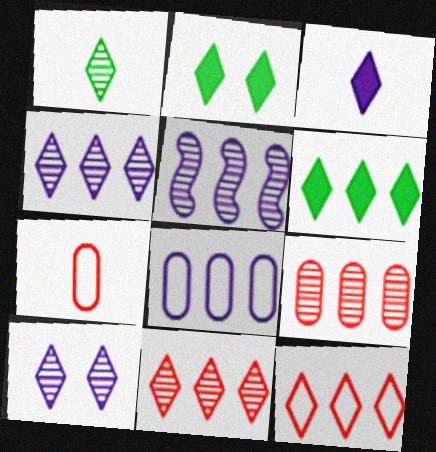[[1, 10, 11], 
[2, 5, 7], 
[4, 6, 12]]